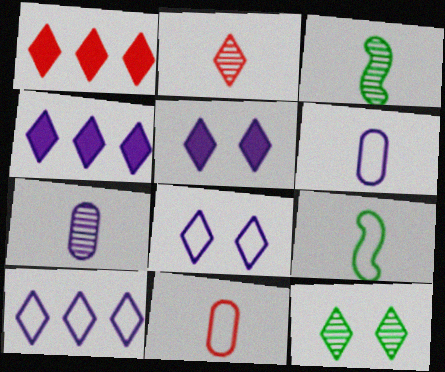[[2, 3, 7]]